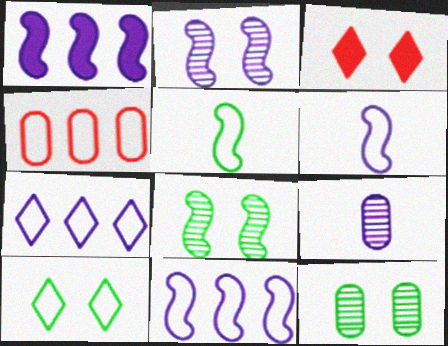[[1, 2, 6], 
[4, 6, 10]]